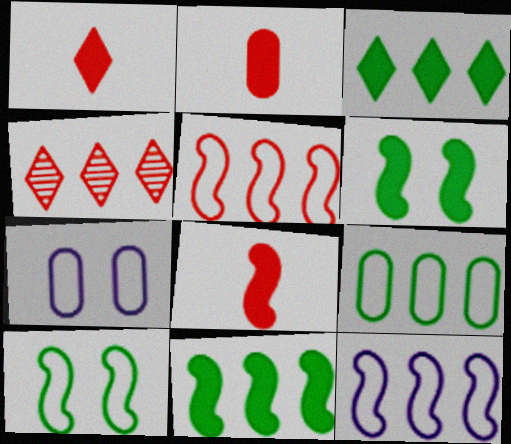[[1, 2, 8]]